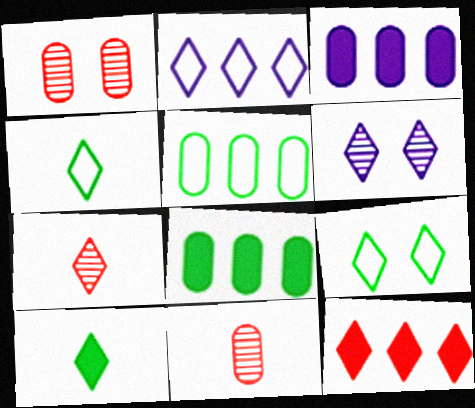[[4, 6, 12]]